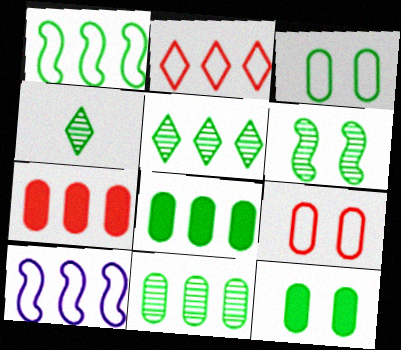[[1, 4, 12], 
[1, 5, 8], 
[4, 6, 11], 
[5, 7, 10]]